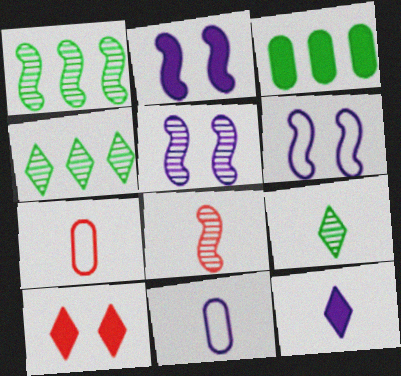[[1, 5, 8], 
[1, 10, 11], 
[2, 4, 7], 
[2, 5, 6]]